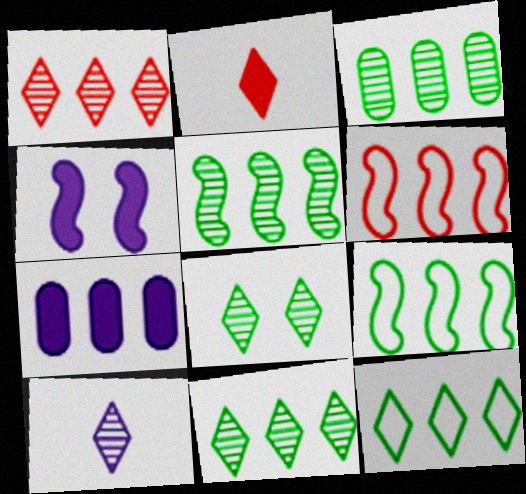[[1, 7, 9], 
[1, 8, 10], 
[3, 5, 11], 
[6, 7, 11]]